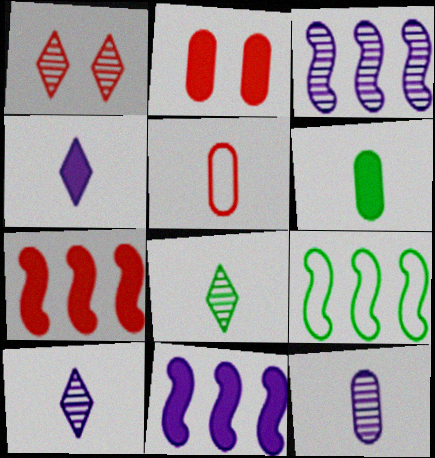[[1, 5, 7], 
[2, 9, 10], 
[3, 7, 9], 
[5, 6, 12]]